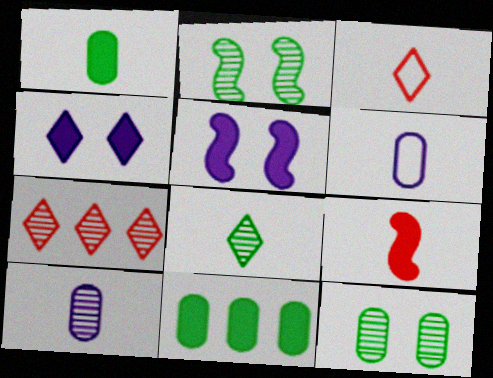[[2, 7, 10], 
[4, 9, 11], 
[6, 8, 9]]